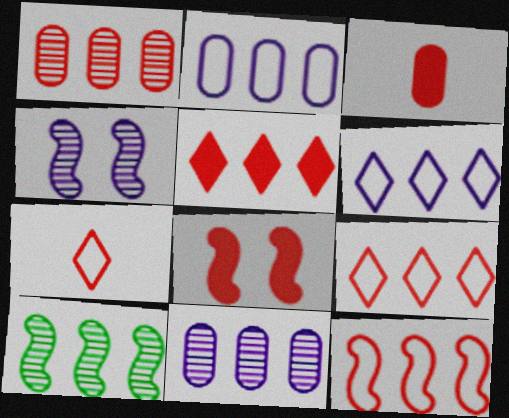[[1, 5, 12], 
[1, 7, 8], 
[2, 5, 10], 
[3, 5, 8]]